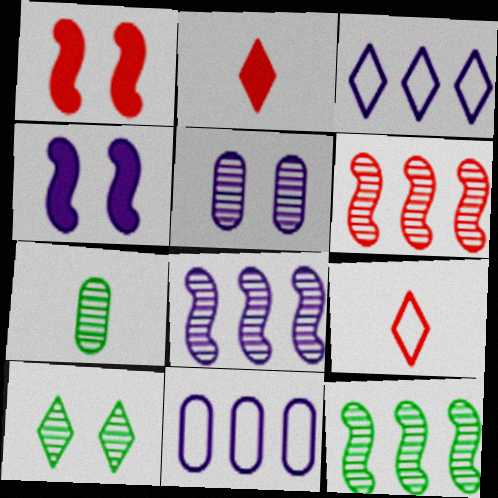[[1, 3, 7], 
[2, 3, 10], 
[6, 8, 12], 
[7, 10, 12]]